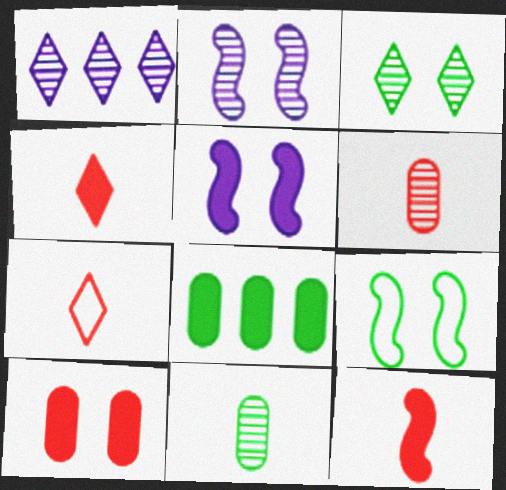[[2, 7, 8], 
[4, 5, 8], 
[6, 7, 12]]